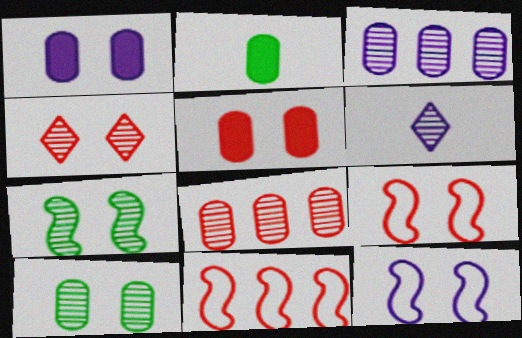[[4, 5, 9], 
[6, 7, 8]]